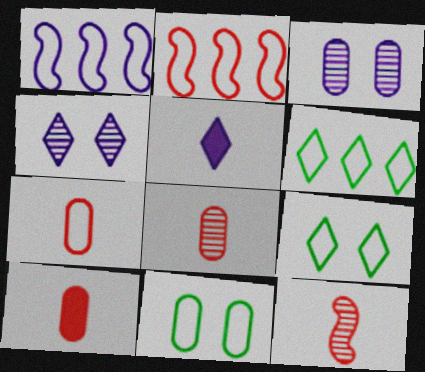[[1, 3, 5], 
[1, 7, 9], 
[7, 8, 10]]